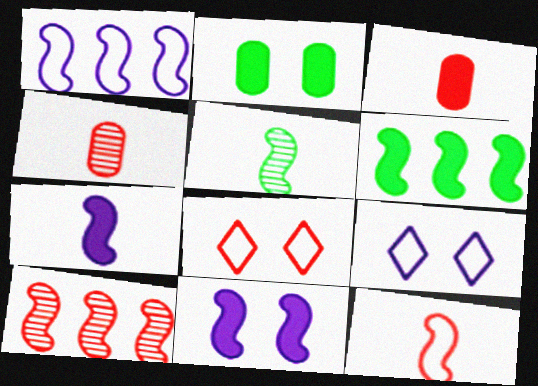[[1, 6, 10], 
[3, 8, 10], 
[4, 6, 9], 
[5, 7, 12]]